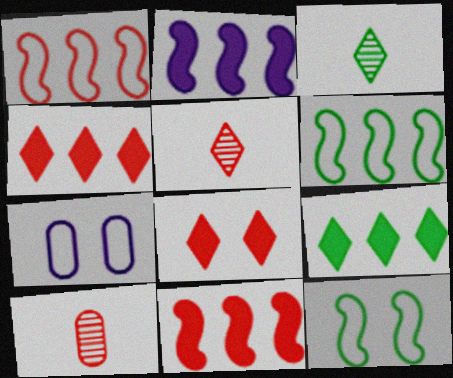[[1, 8, 10], 
[3, 7, 11]]